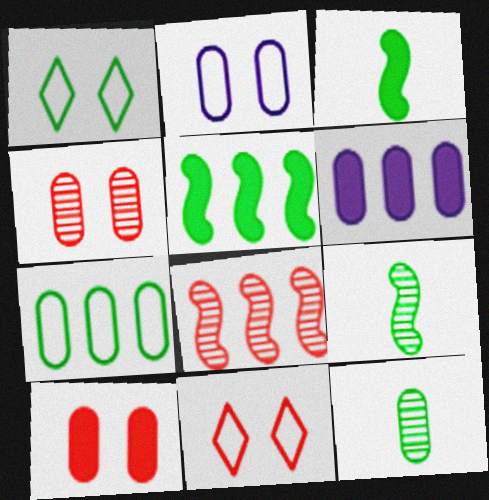[[1, 5, 12], 
[6, 9, 11]]